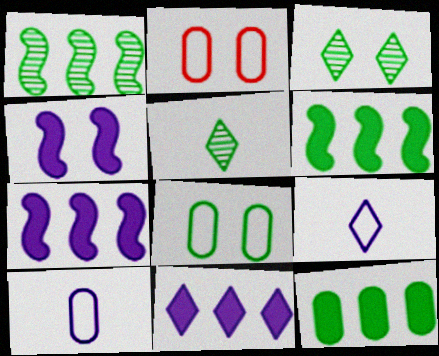[[2, 3, 4], 
[2, 5, 7], 
[5, 6, 8]]